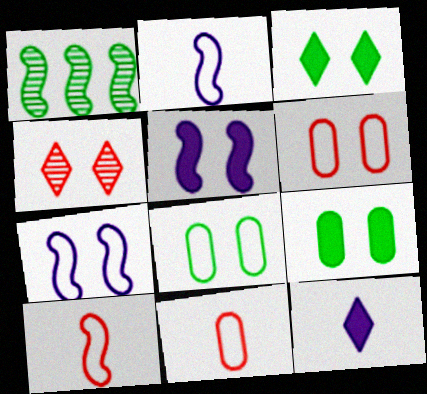[[1, 5, 10], 
[1, 6, 12], 
[4, 5, 8], 
[4, 7, 9]]